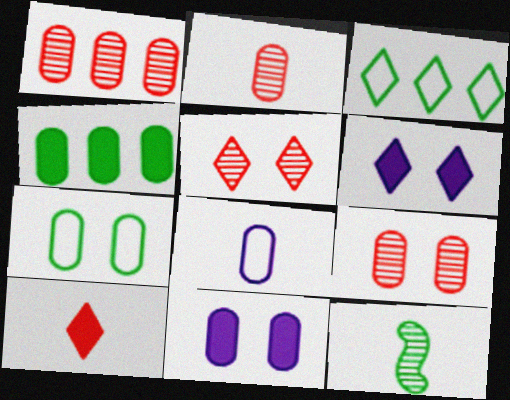[[1, 2, 9], 
[4, 8, 9], 
[7, 9, 11], 
[8, 10, 12]]